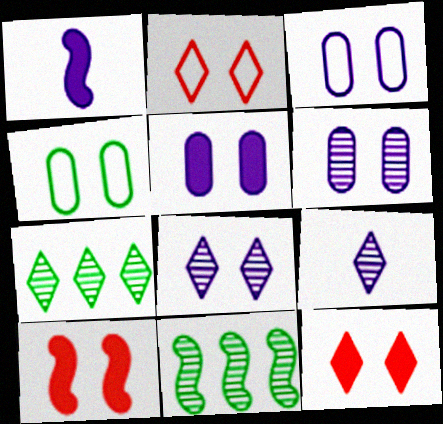[[3, 5, 6], 
[4, 8, 10]]